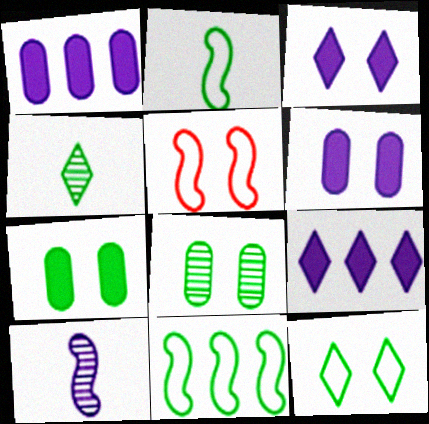[[1, 4, 5], 
[3, 5, 8], 
[4, 7, 11]]